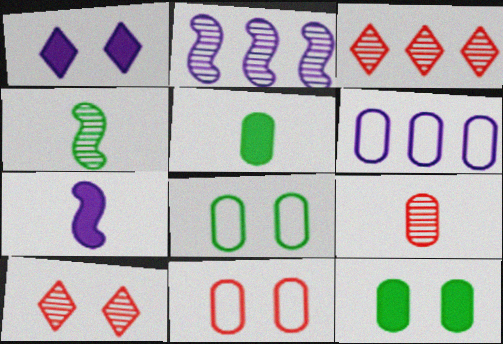[[3, 7, 8], 
[6, 9, 12]]